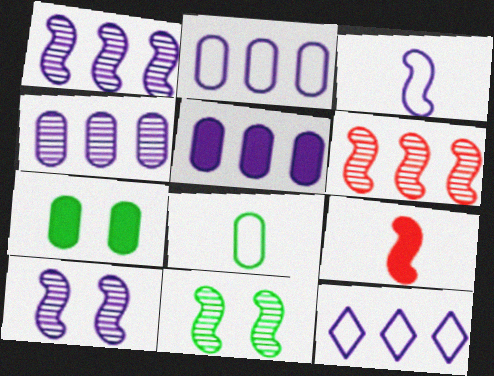[[1, 5, 12], 
[2, 4, 5]]